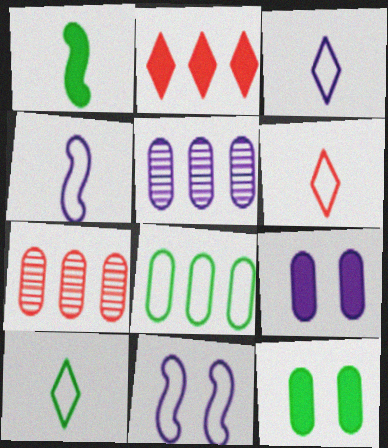[[1, 2, 9], 
[3, 6, 10], 
[6, 8, 11]]